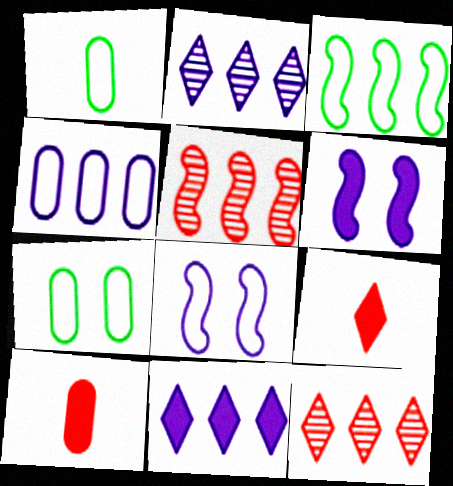[[1, 6, 12]]